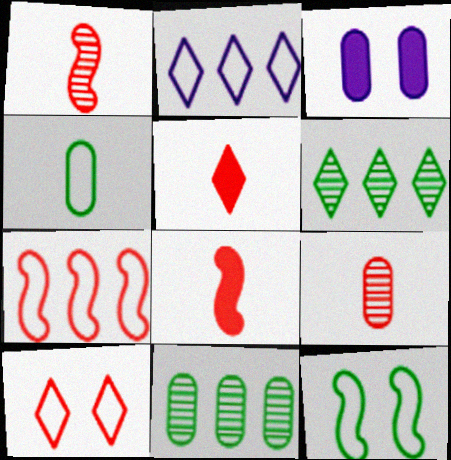[]